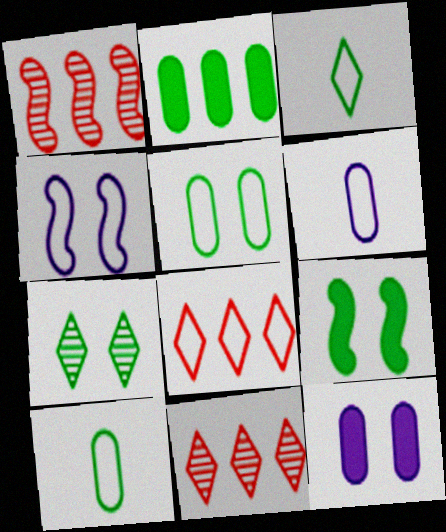[[1, 3, 12], 
[4, 8, 10], 
[5, 7, 9], 
[6, 9, 11]]